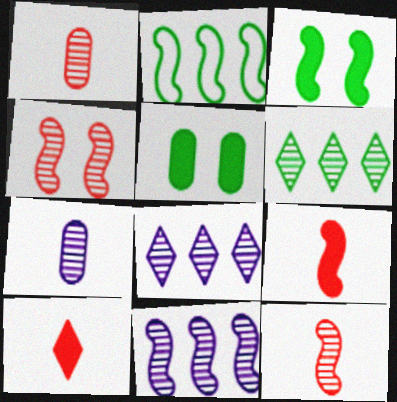[[4, 6, 7]]